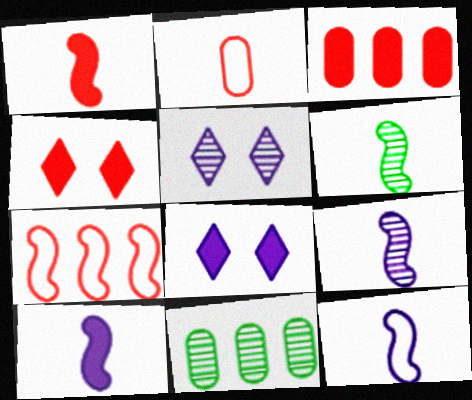[[1, 3, 4], 
[1, 6, 12], 
[4, 11, 12], 
[9, 10, 12]]